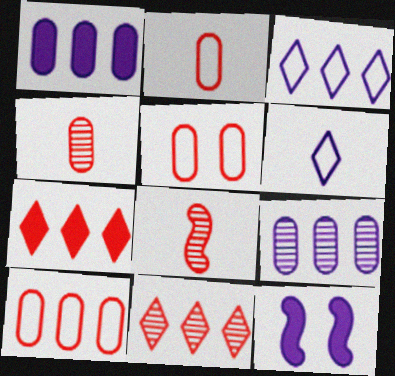[[2, 5, 10], 
[5, 7, 8], 
[6, 9, 12]]